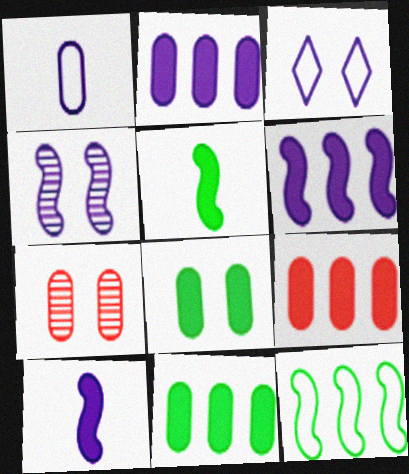[[1, 7, 11], 
[2, 9, 11]]